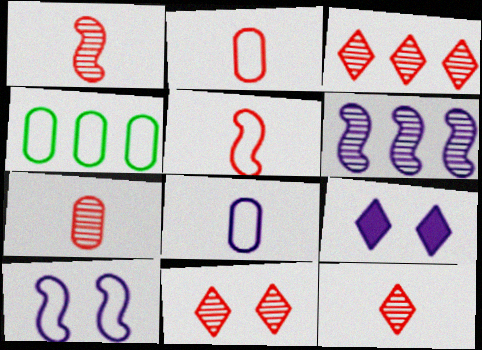[[1, 4, 9], 
[1, 7, 12], 
[3, 11, 12], 
[6, 8, 9]]